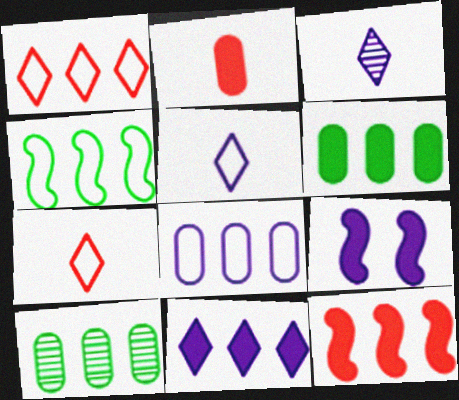[[1, 4, 8], 
[3, 8, 9], 
[6, 11, 12], 
[7, 9, 10]]